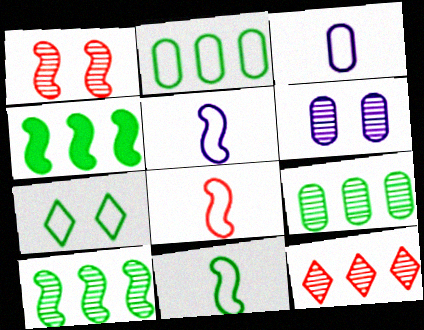[[1, 4, 5], 
[2, 7, 11], 
[5, 8, 11]]